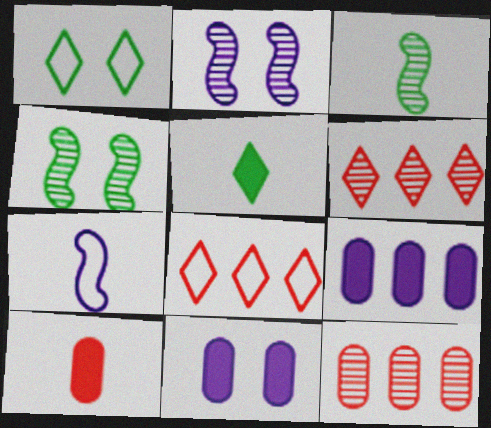[[3, 8, 11]]